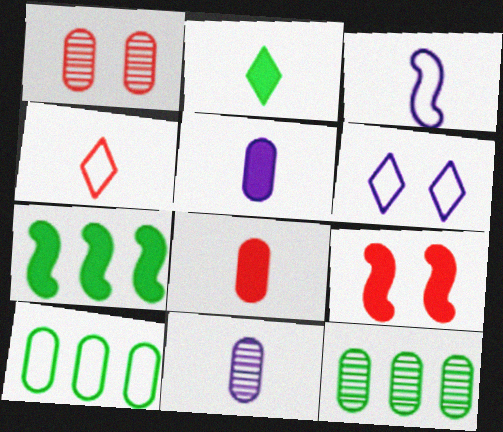[[1, 5, 10], 
[1, 11, 12]]